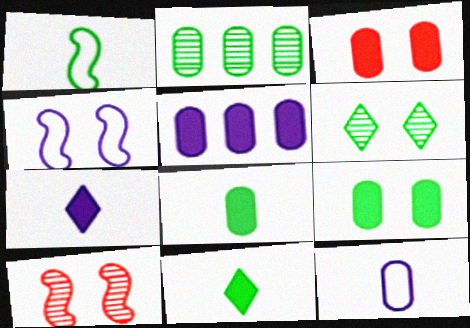[[2, 3, 12], 
[3, 4, 6], 
[3, 5, 8]]